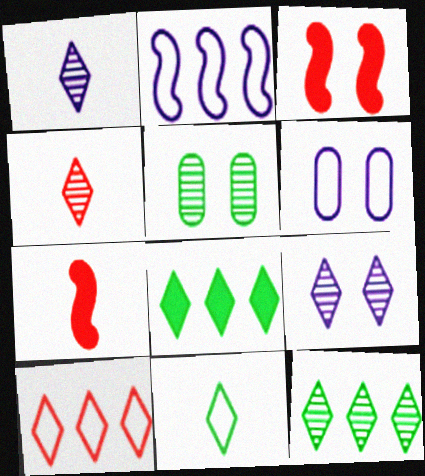[[4, 9, 12], 
[6, 7, 12]]